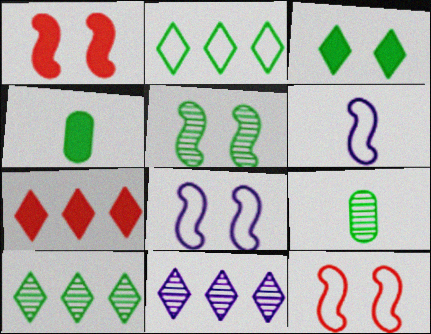[[1, 5, 8], 
[2, 4, 5], 
[2, 7, 11], 
[4, 11, 12], 
[5, 9, 10], 
[7, 8, 9]]